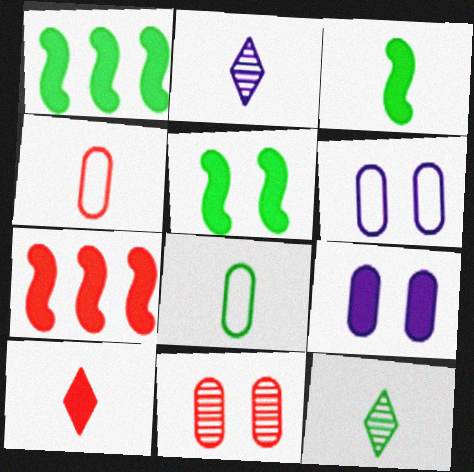[[1, 3, 5], 
[1, 9, 10], 
[2, 3, 4], 
[3, 8, 12], 
[6, 7, 12]]